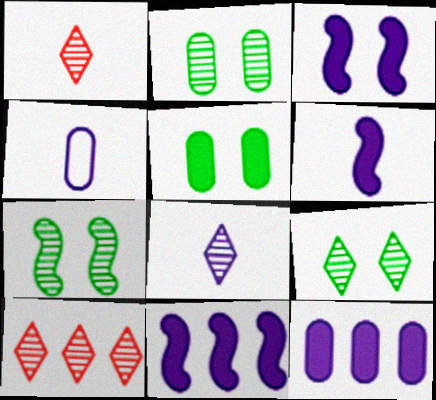[[2, 7, 9], 
[3, 6, 11], 
[4, 6, 8], 
[8, 9, 10]]